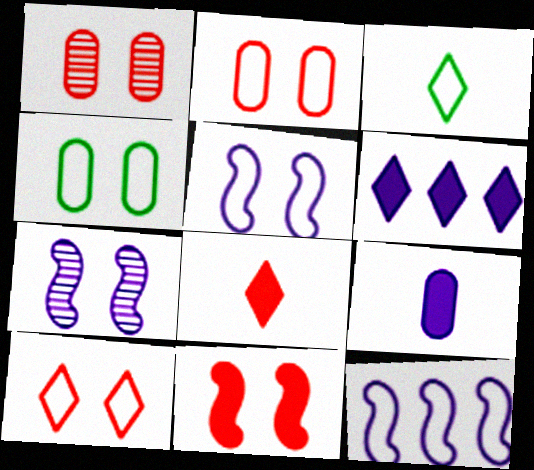[[1, 10, 11], 
[2, 3, 12], 
[4, 5, 10]]